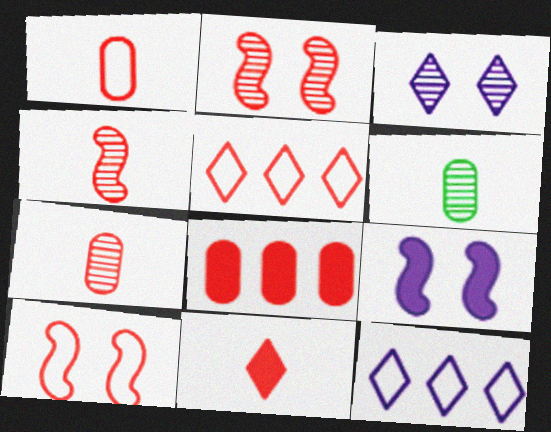[[1, 4, 11], 
[1, 5, 10], 
[5, 6, 9]]